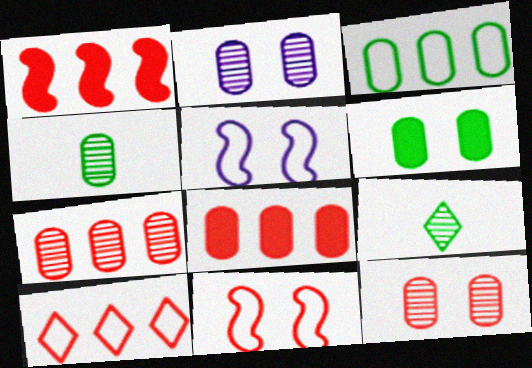[[1, 7, 10], 
[2, 4, 7], 
[3, 4, 6], 
[5, 8, 9]]